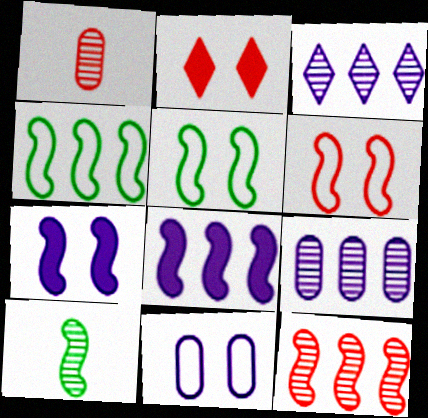[[4, 8, 12], 
[6, 8, 10]]